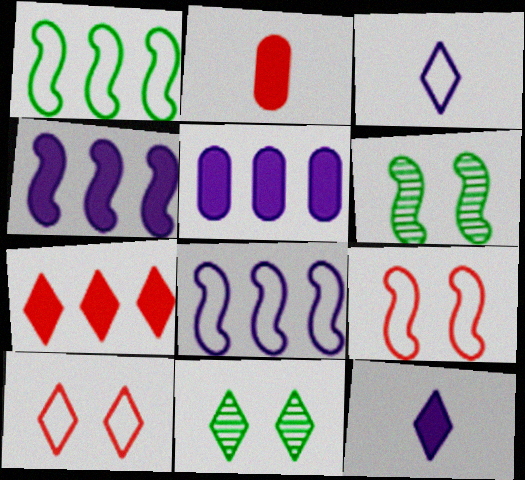[[2, 8, 11], 
[3, 7, 11]]